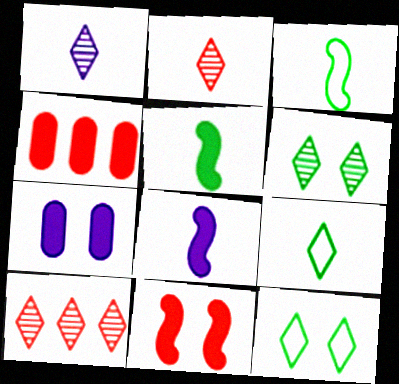[[1, 6, 10], 
[3, 7, 10]]